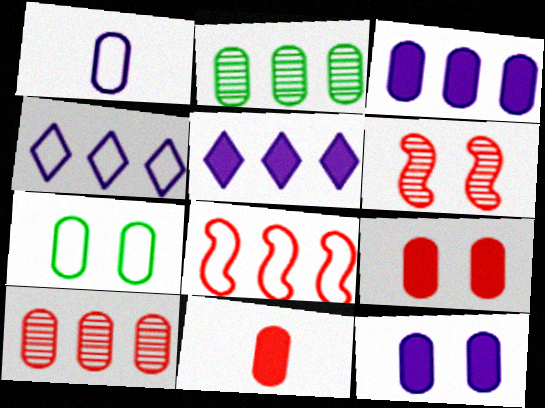[[1, 2, 9], 
[2, 5, 8]]